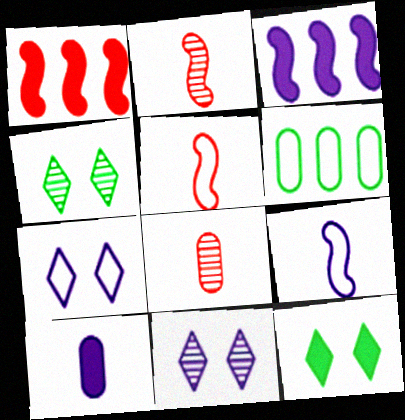[[1, 10, 12], 
[5, 6, 7]]